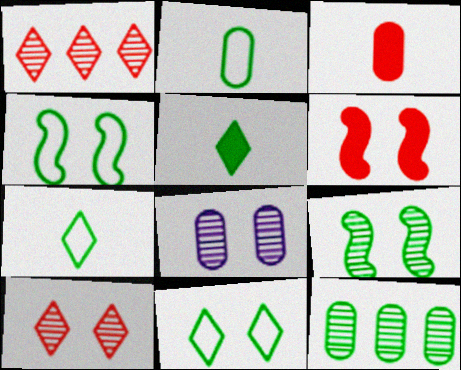[[4, 5, 12], 
[6, 8, 11], 
[8, 9, 10]]